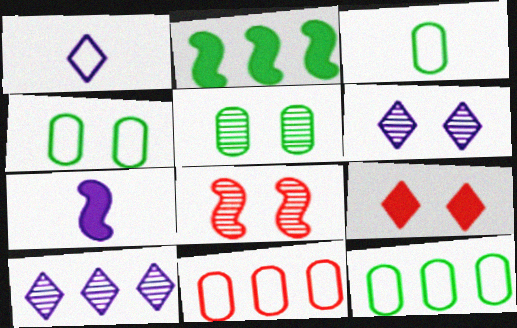[[2, 10, 11], 
[3, 4, 12], 
[5, 6, 8]]